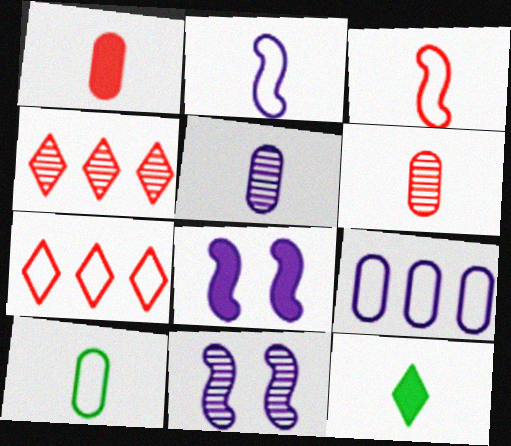[[1, 5, 10], 
[2, 6, 12], 
[3, 5, 12], 
[4, 8, 10]]